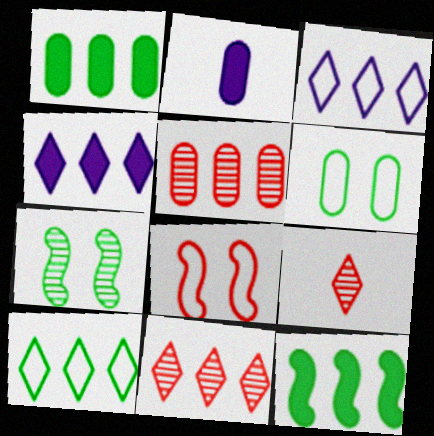[[2, 5, 6], 
[3, 5, 12], 
[4, 10, 11]]